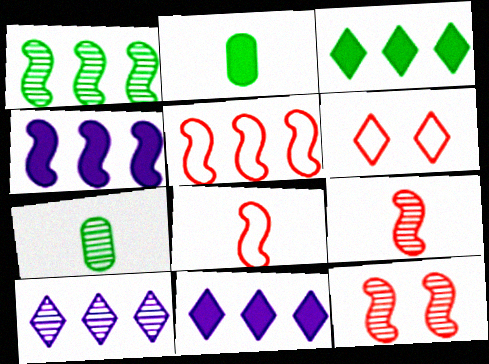[[1, 4, 5], 
[4, 6, 7], 
[7, 10, 12]]